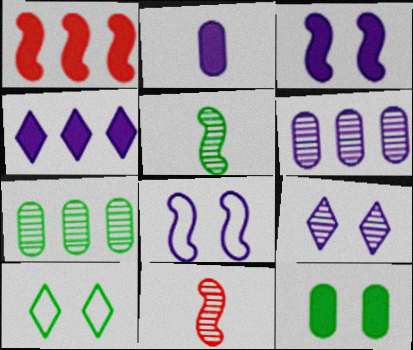[[1, 5, 8], 
[2, 3, 4], 
[7, 9, 11]]